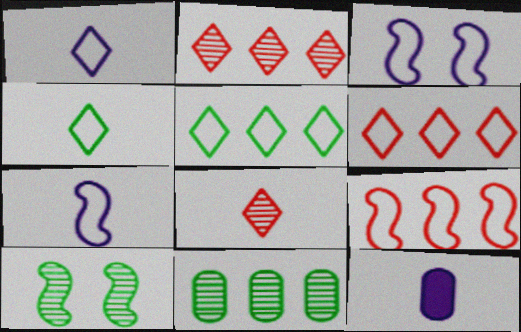[[6, 10, 12]]